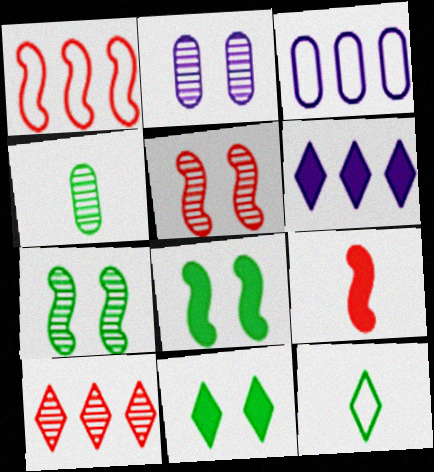[[1, 5, 9]]